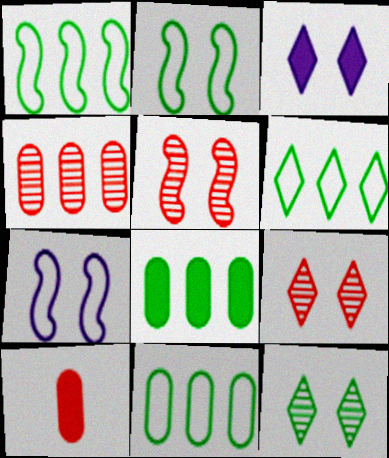[[1, 6, 11]]